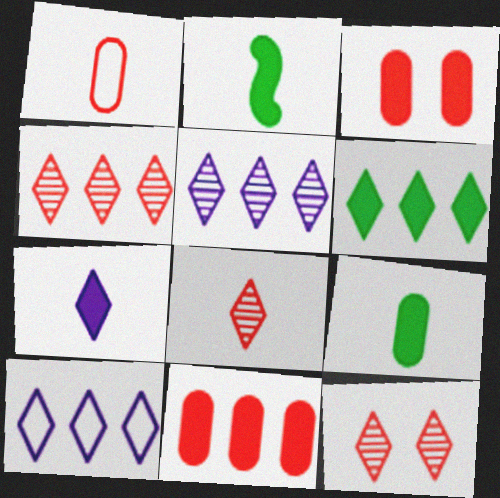[[4, 6, 10], 
[4, 8, 12]]